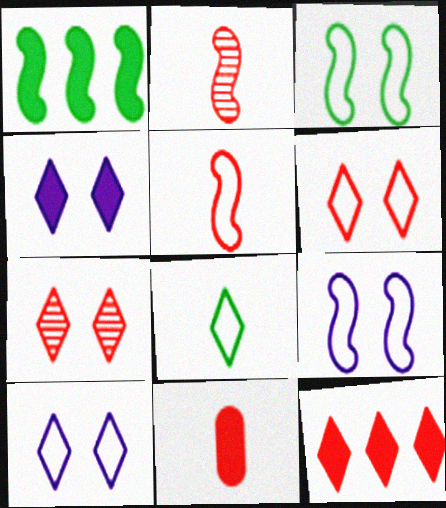[[1, 2, 9], 
[1, 4, 11]]